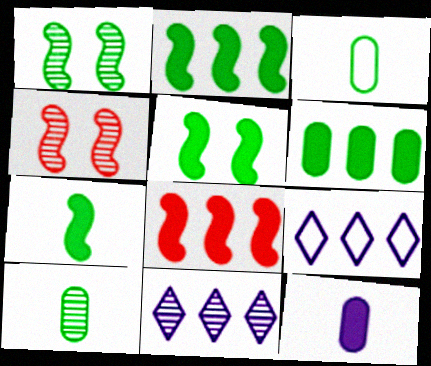[[2, 5, 7], 
[4, 10, 11]]